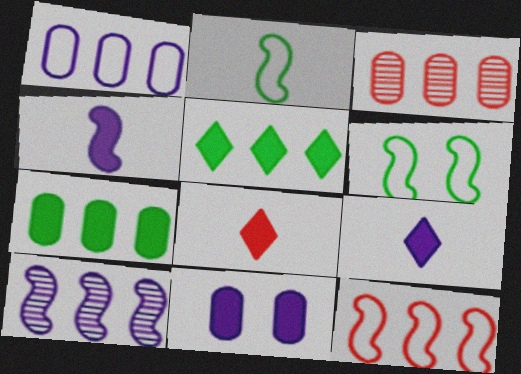[[1, 3, 7], 
[3, 6, 9]]